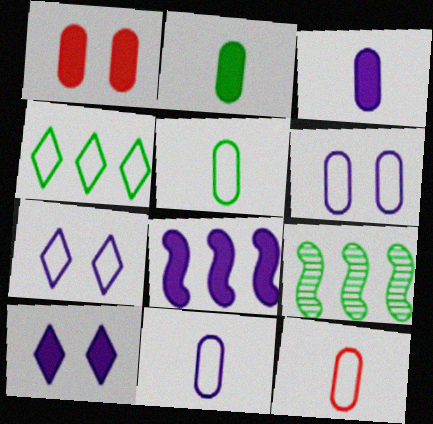[[3, 8, 10], 
[5, 11, 12], 
[9, 10, 12]]